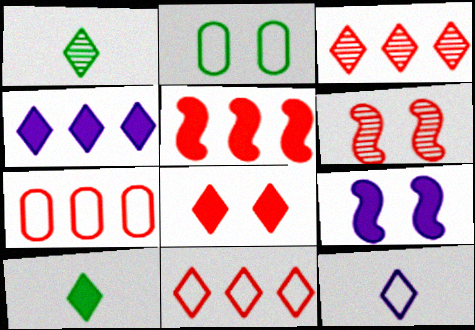[[1, 7, 9], 
[3, 5, 7], 
[4, 8, 10]]